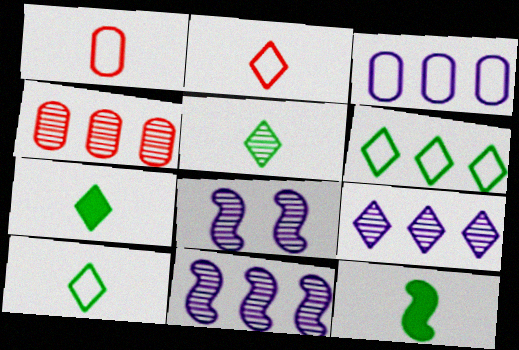[[4, 5, 8], 
[5, 7, 10]]